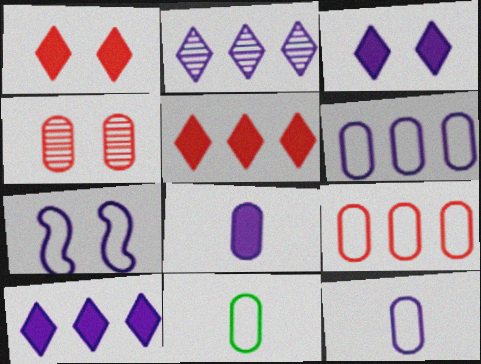[[2, 7, 8]]